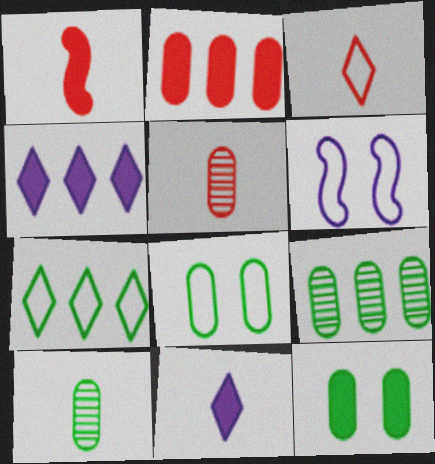[[1, 3, 5], 
[1, 4, 12]]